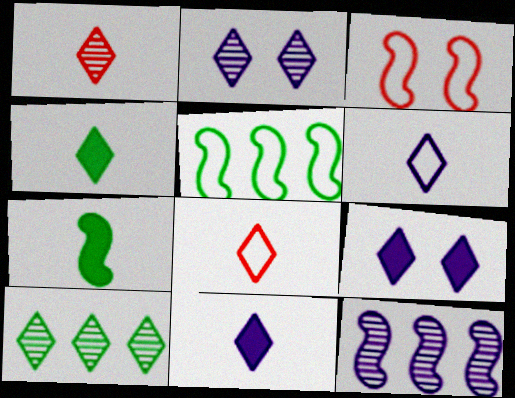[[1, 2, 10], 
[1, 4, 6], 
[3, 7, 12], 
[8, 9, 10]]